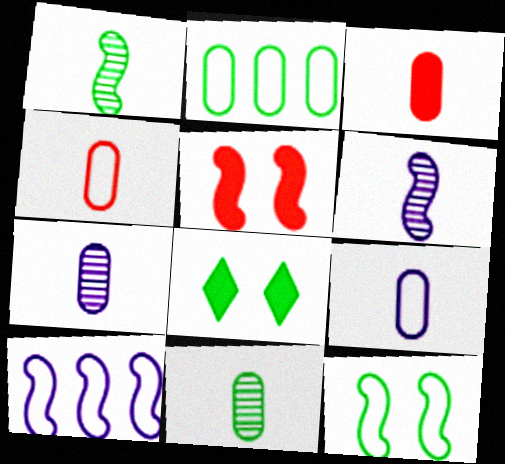[[1, 2, 8], 
[1, 5, 10], 
[3, 9, 11]]